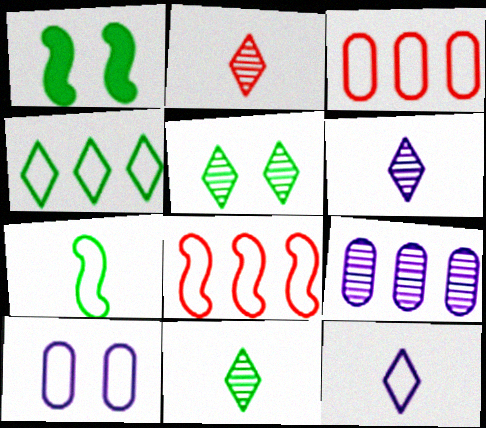[[1, 3, 6], 
[2, 6, 11]]